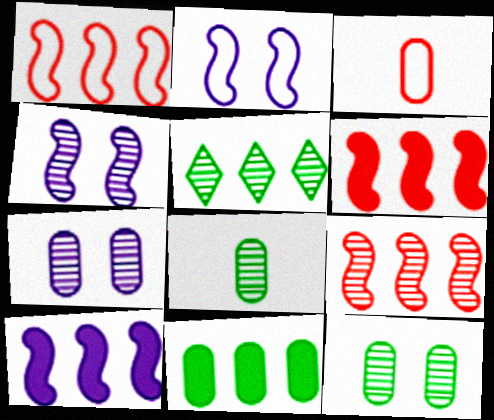[[1, 6, 9], 
[3, 7, 11]]